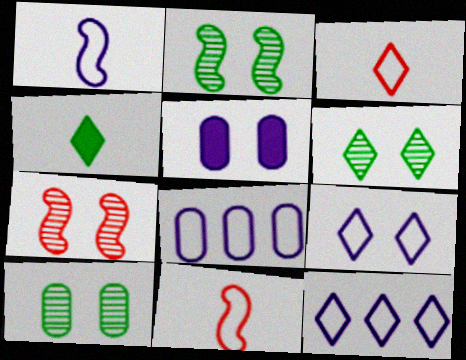[[1, 8, 9], 
[2, 6, 10], 
[4, 7, 8]]